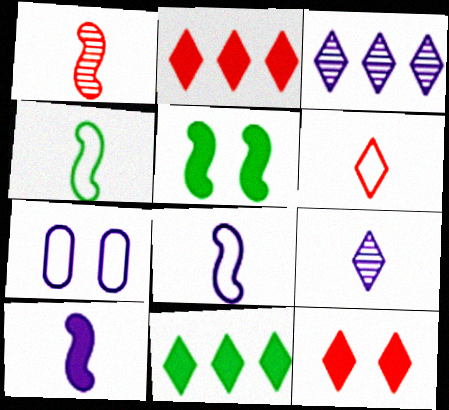[[1, 4, 10], 
[1, 7, 11], 
[3, 7, 10]]